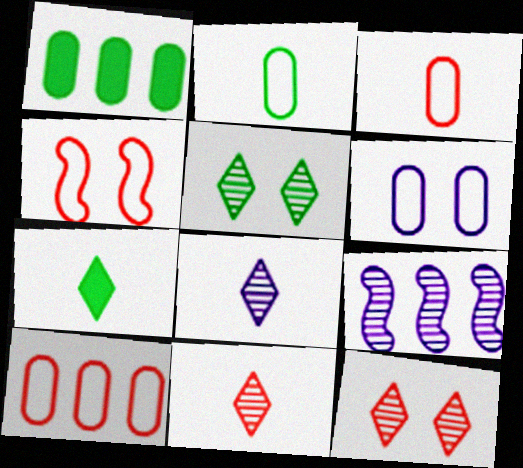[[1, 4, 8], 
[2, 6, 10]]